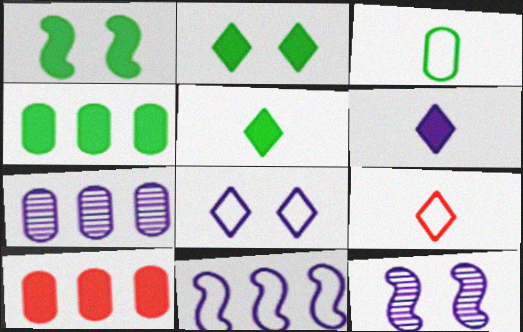[[1, 4, 5], 
[1, 6, 10], 
[1, 7, 9], 
[4, 9, 12]]